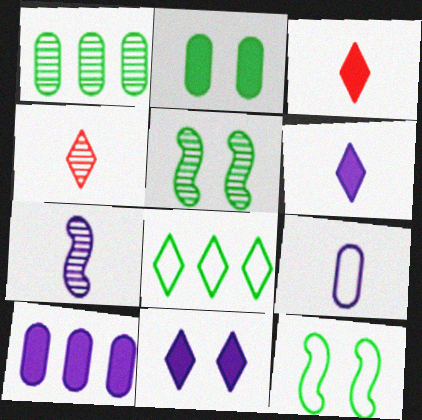[[4, 8, 11], 
[4, 10, 12], 
[6, 7, 9]]